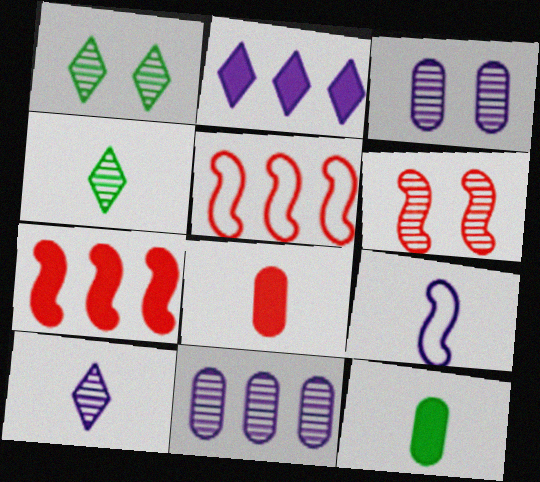[[1, 3, 6], 
[2, 3, 9], 
[4, 6, 11], 
[4, 8, 9]]